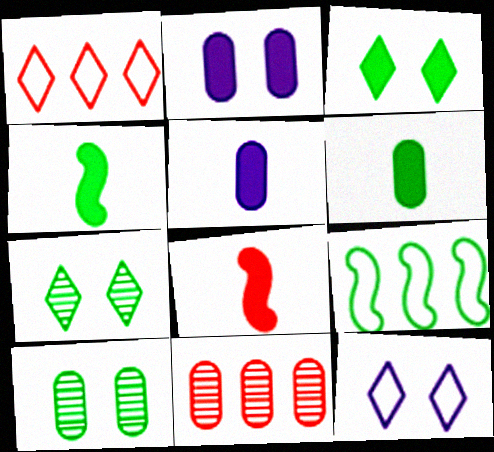[[4, 11, 12], 
[6, 7, 9]]